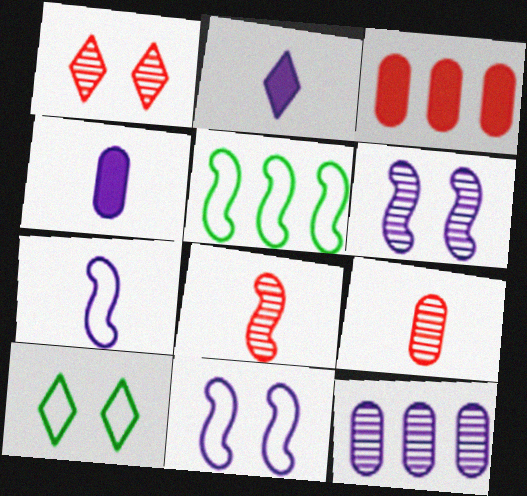[[1, 4, 5], 
[2, 11, 12]]